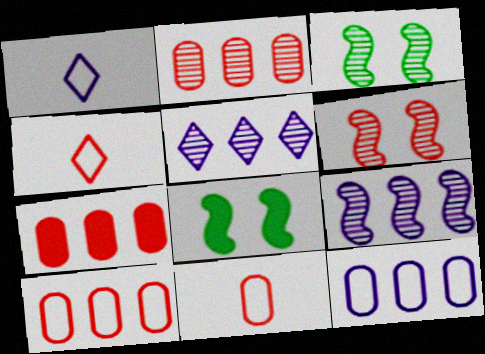[[1, 2, 8], 
[1, 3, 7], 
[2, 7, 10], 
[4, 6, 7], 
[5, 8, 11]]